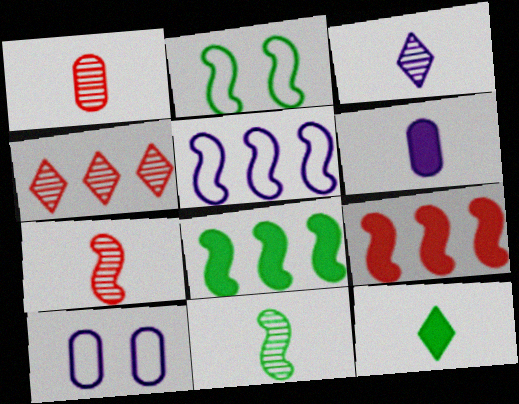[[1, 3, 11], 
[2, 4, 6], 
[2, 8, 11]]